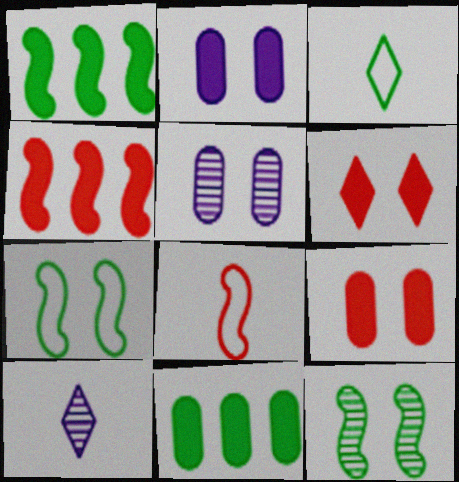[[3, 4, 5], 
[3, 11, 12], 
[5, 6, 7]]